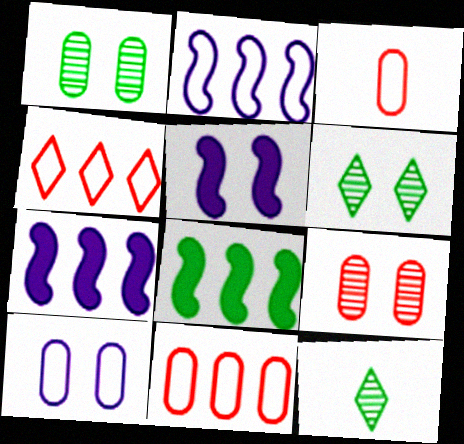[[3, 6, 7], 
[5, 11, 12]]